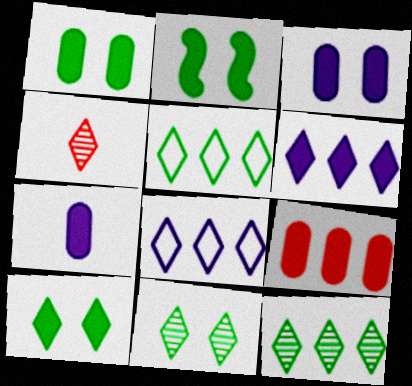[[1, 2, 10], 
[1, 7, 9], 
[4, 8, 10]]